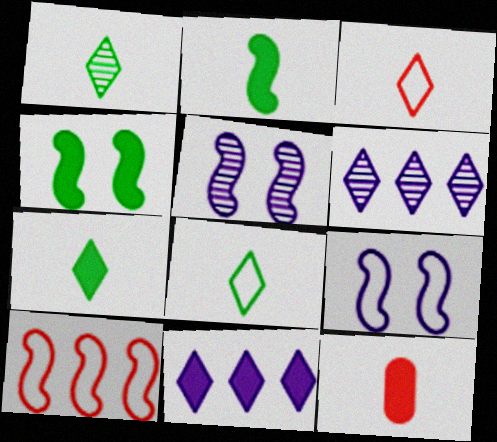[[1, 7, 8], 
[2, 5, 10], 
[4, 11, 12]]